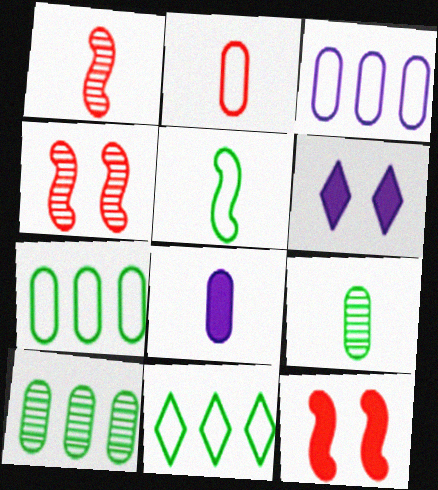[[1, 6, 7], 
[2, 8, 9], 
[4, 8, 11]]